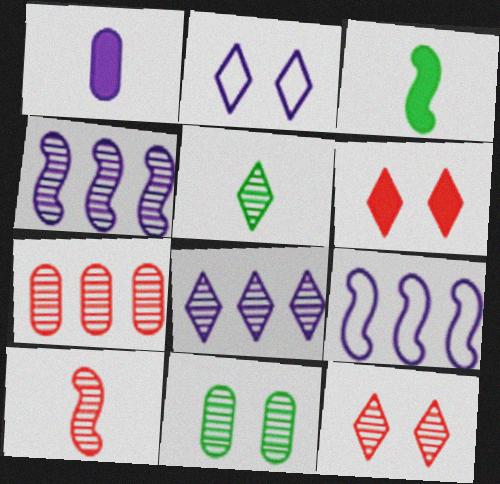[[1, 2, 4], 
[2, 3, 7], 
[5, 8, 12], 
[7, 10, 12], 
[8, 10, 11]]